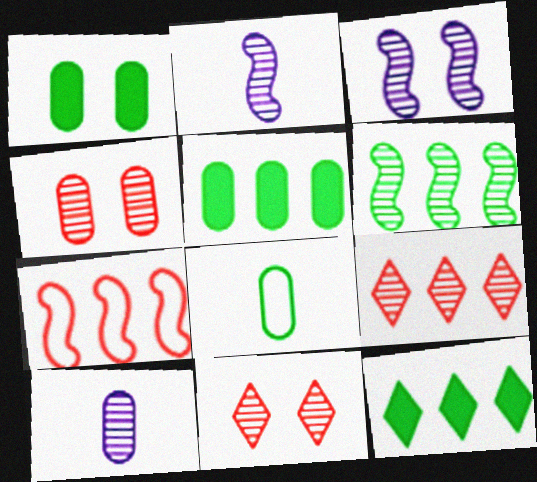[[6, 10, 11]]